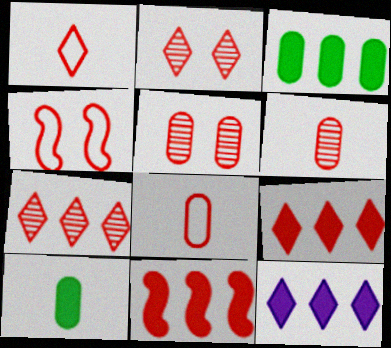[[1, 2, 9], 
[1, 5, 11], 
[2, 8, 11], 
[3, 11, 12], 
[4, 6, 9]]